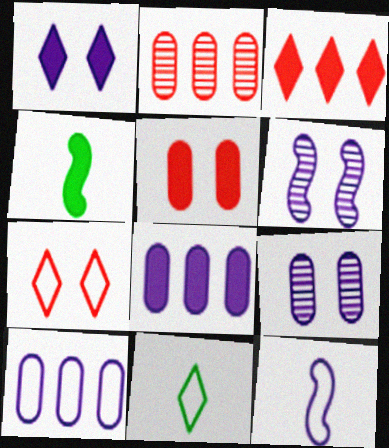[]